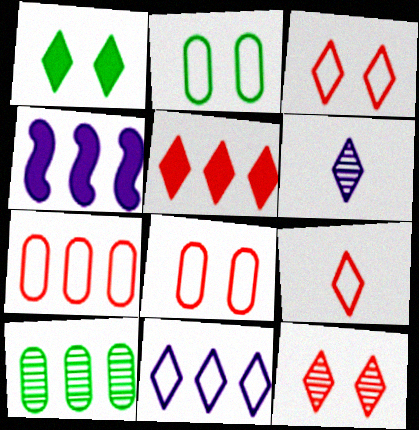[[5, 9, 12]]